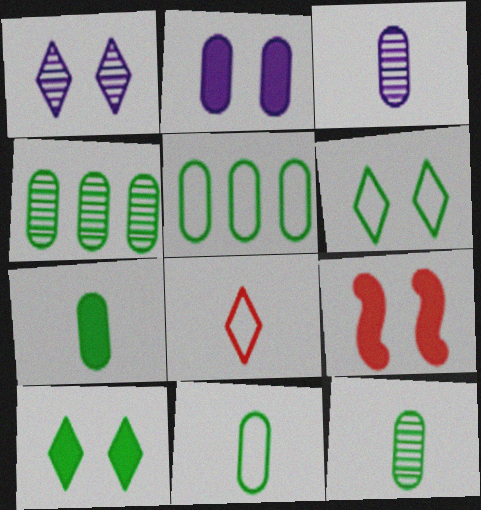[[2, 9, 10], 
[7, 11, 12]]